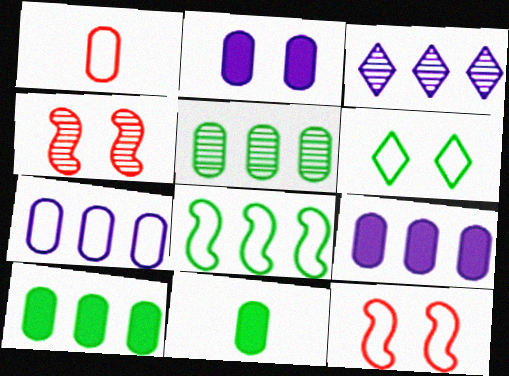[[1, 2, 5], 
[2, 4, 6], 
[3, 11, 12]]